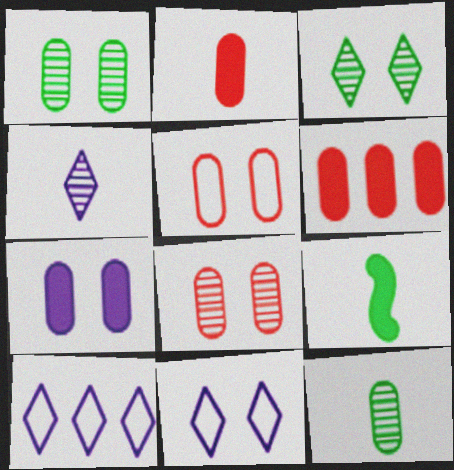[[1, 5, 7], 
[8, 9, 10]]